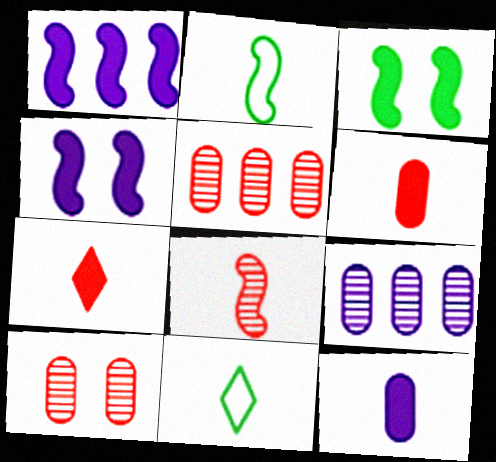[[1, 10, 11], 
[4, 5, 11], 
[8, 11, 12]]